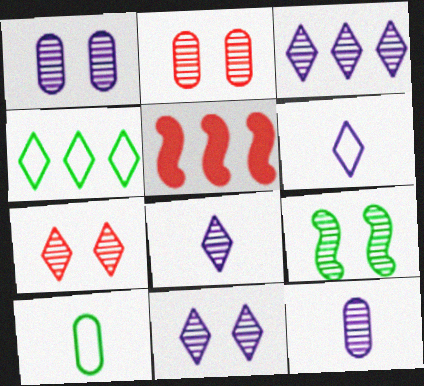[[1, 7, 9], 
[2, 9, 11], 
[3, 8, 11], 
[5, 10, 11]]